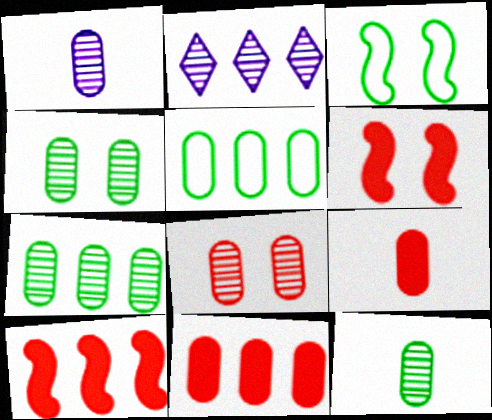[[1, 7, 8], 
[2, 3, 9], 
[2, 5, 10], 
[4, 7, 12]]